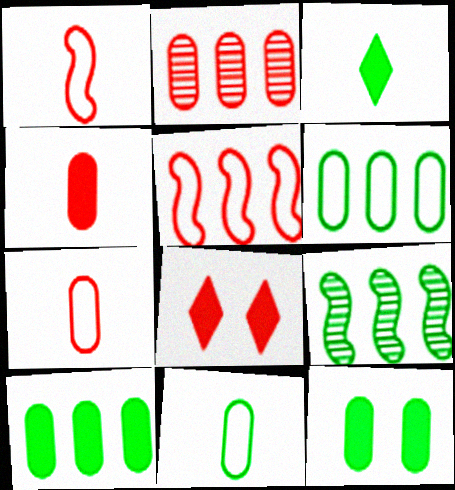[[1, 2, 8]]